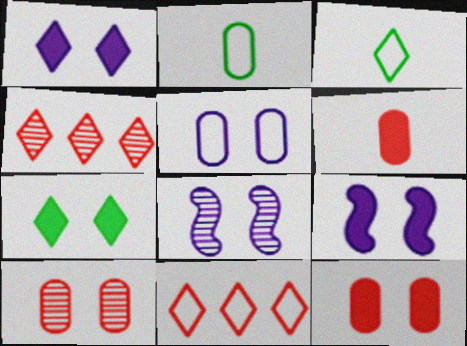[[1, 3, 4], 
[1, 5, 8], 
[2, 4, 9], 
[7, 9, 12]]